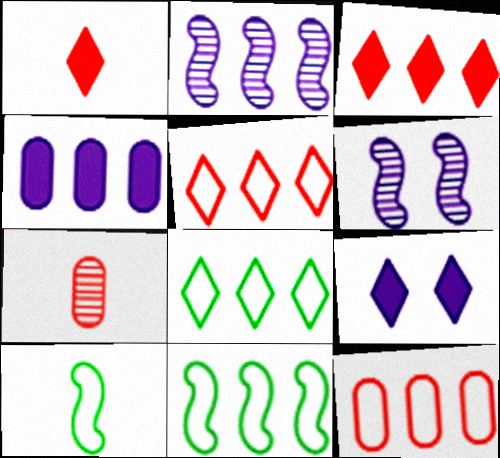[[7, 9, 11]]